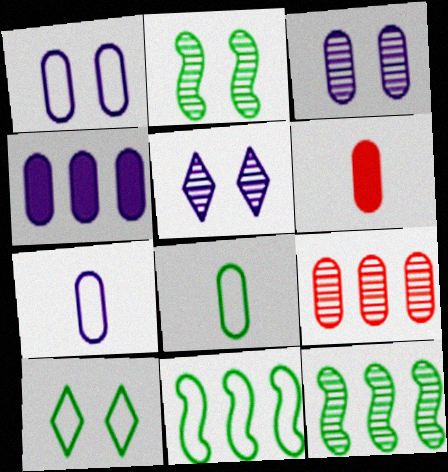[[3, 4, 7], 
[5, 6, 11], 
[8, 10, 11]]